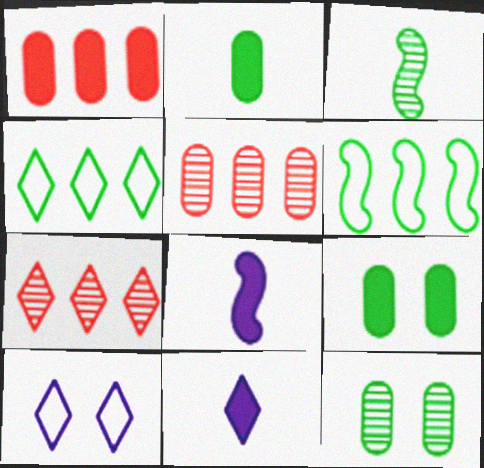[[1, 3, 10], 
[3, 4, 9]]